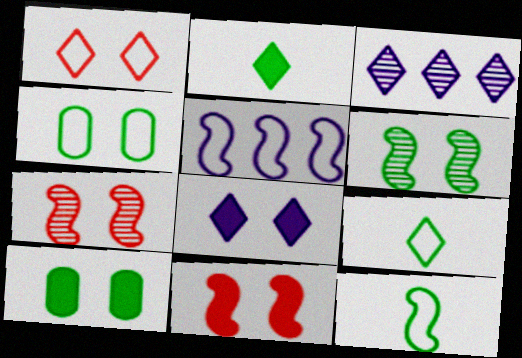[[1, 2, 3], 
[4, 7, 8], 
[8, 10, 11]]